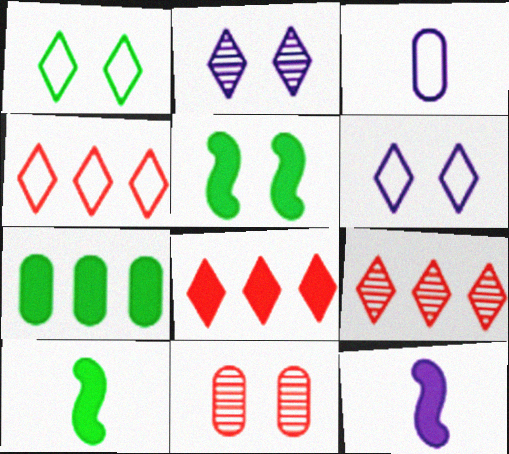[[3, 5, 9], 
[3, 7, 11], 
[4, 8, 9], 
[5, 6, 11]]